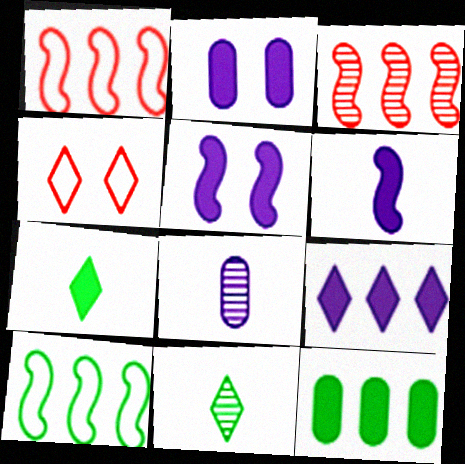[[1, 2, 11], 
[2, 6, 9], 
[4, 9, 11]]